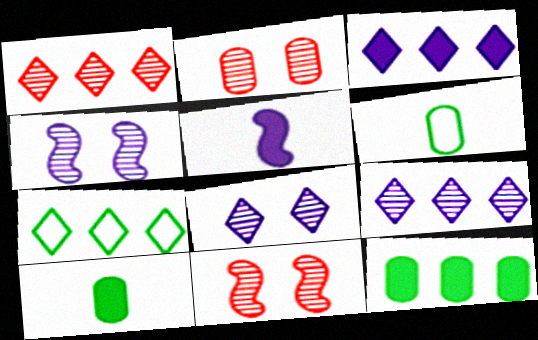[[1, 3, 7], 
[2, 5, 7], 
[3, 6, 11]]